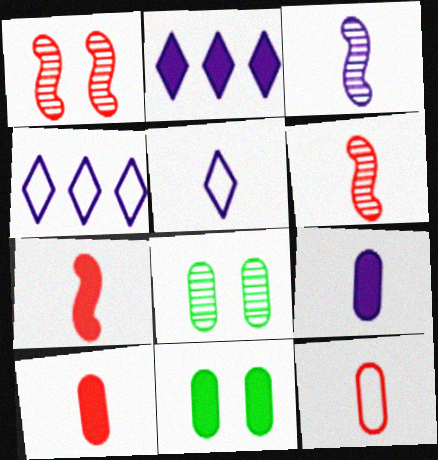[[2, 7, 11], 
[3, 5, 9], 
[4, 6, 11], 
[4, 7, 8]]